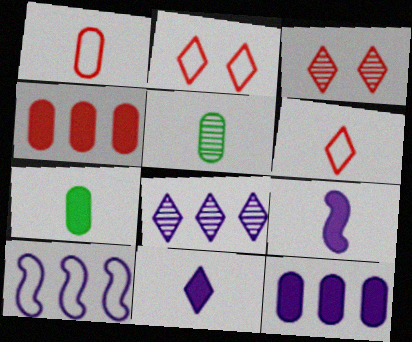[[3, 7, 10], 
[5, 6, 9], 
[8, 10, 12]]